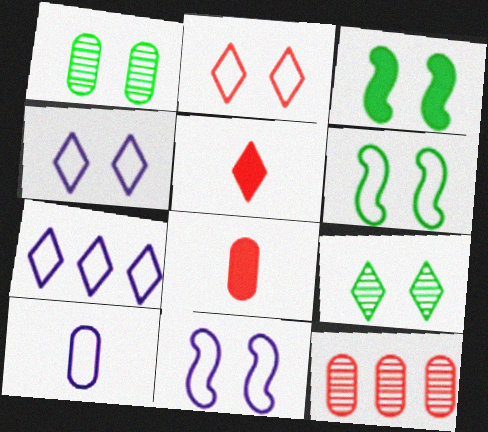[[5, 7, 9], 
[7, 10, 11]]